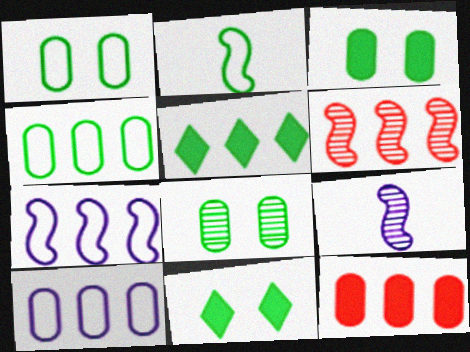[[1, 3, 8], 
[2, 5, 8], 
[5, 6, 10]]